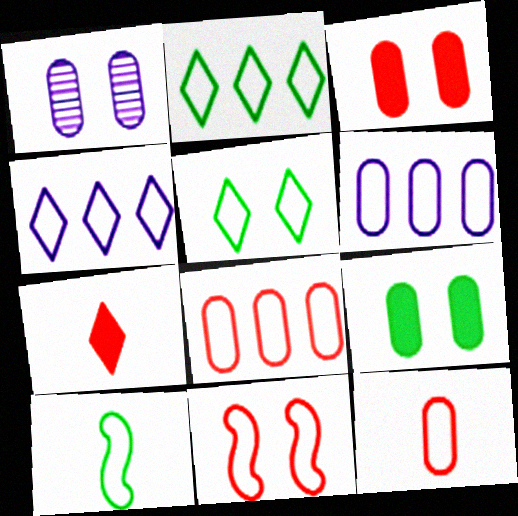[]